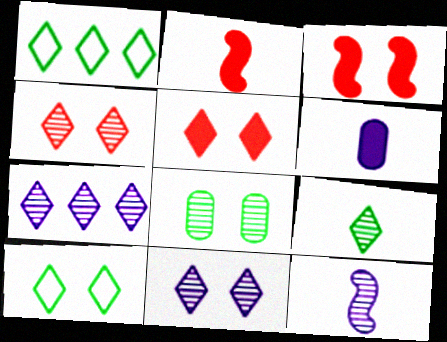[[4, 7, 9], 
[5, 10, 11]]